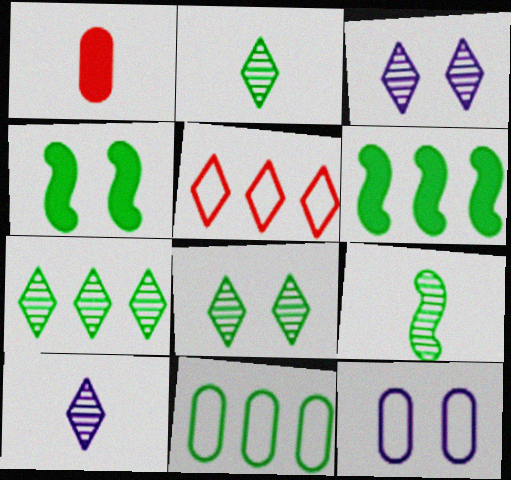[[2, 4, 11], 
[2, 7, 8], 
[6, 7, 11]]